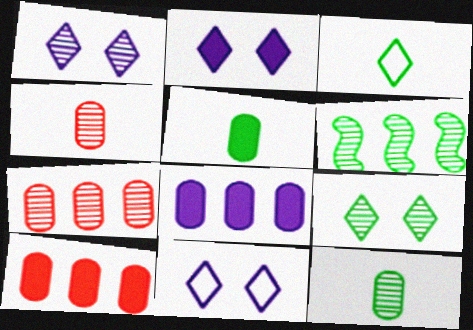[[1, 2, 11], 
[1, 4, 6], 
[6, 9, 12]]